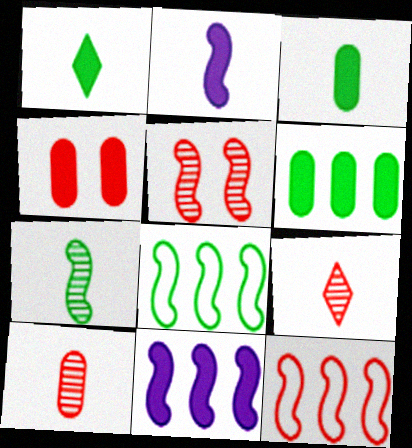[[1, 4, 11], 
[2, 5, 8], 
[4, 9, 12]]